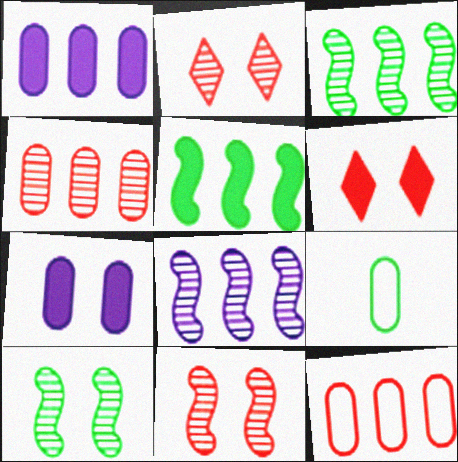[[4, 7, 9], 
[6, 8, 9]]